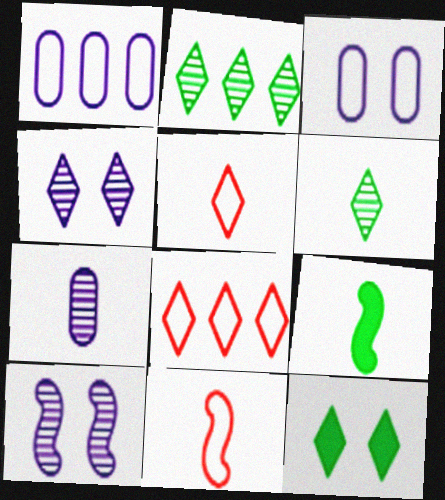[[5, 7, 9]]